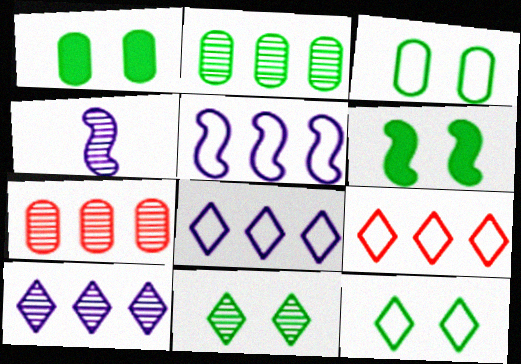[[1, 4, 9], 
[3, 6, 11], 
[4, 7, 11]]